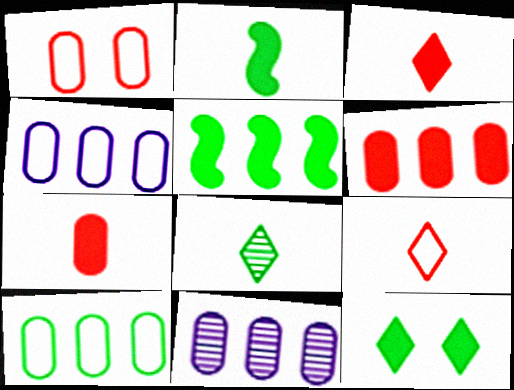[[6, 10, 11]]